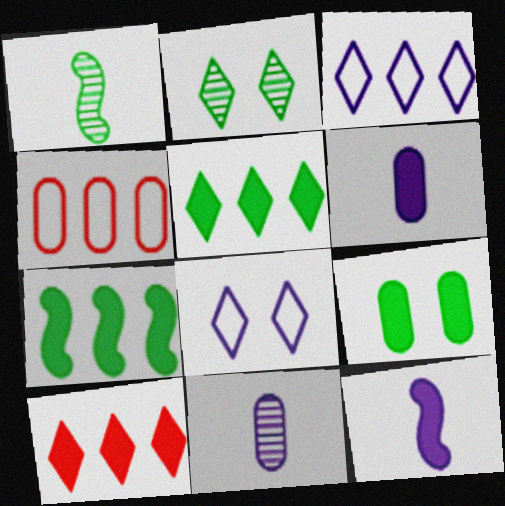[[2, 4, 12], 
[4, 9, 11], 
[9, 10, 12]]